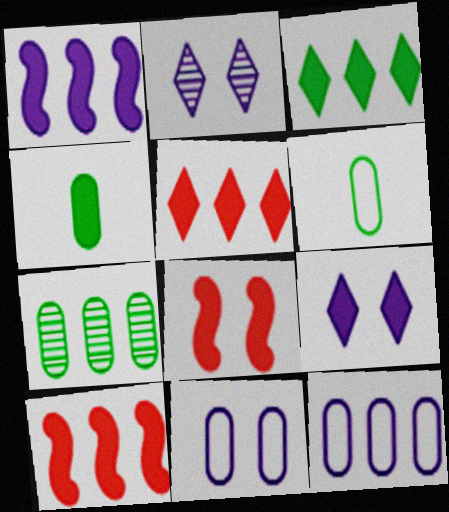[[2, 6, 10], 
[4, 9, 10]]